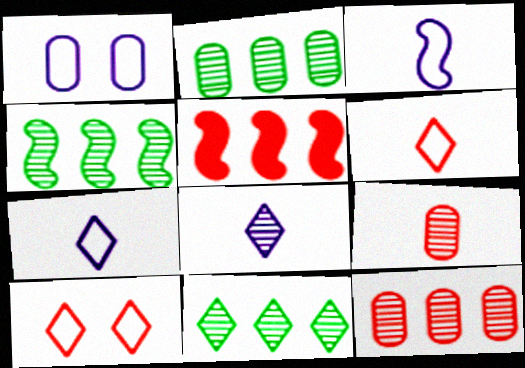[[2, 4, 11], 
[5, 9, 10]]